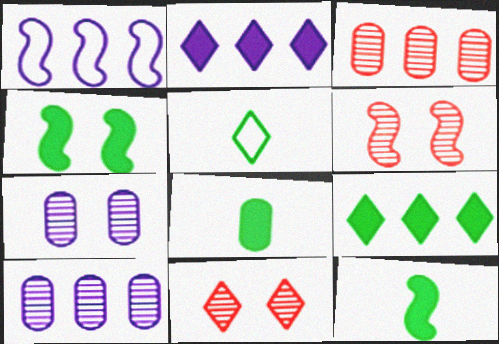[[1, 2, 10], 
[1, 3, 9], 
[1, 6, 12], 
[1, 8, 11], 
[2, 5, 11], 
[4, 8, 9]]